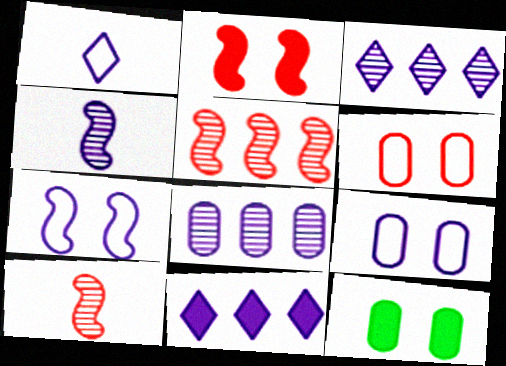[[1, 5, 12], 
[4, 9, 11]]